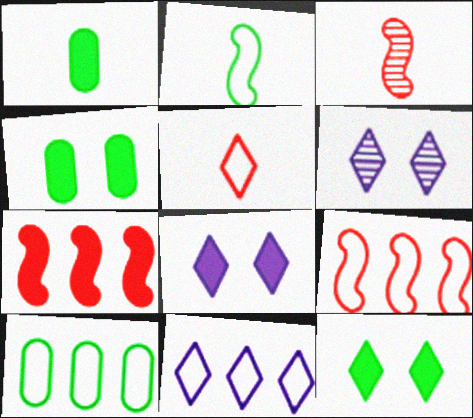[[1, 6, 9], 
[1, 7, 8], 
[3, 4, 11], 
[3, 8, 10], 
[9, 10, 11]]